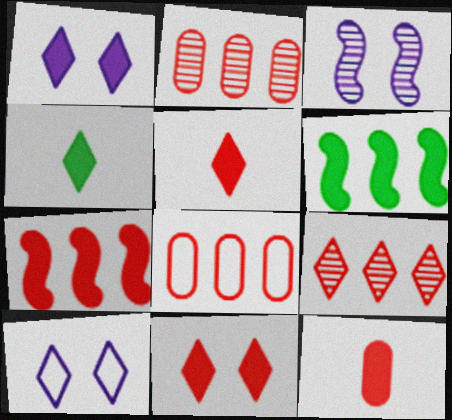[[1, 6, 12], 
[3, 4, 8], 
[4, 9, 10], 
[7, 8, 9], 
[7, 11, 12]]